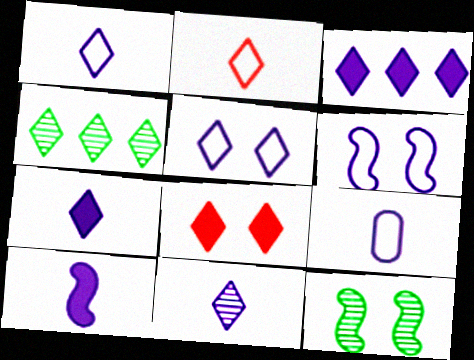[[1, 4, 8], 
[1, 7, 11], 
[3, 5, 11], 
[9, 10, 11]]